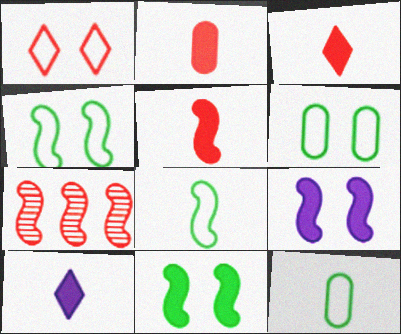[[1, 2, 7], 
[2, 3, 5], 
[6, 7, 10], 
[7, 8, 9]]